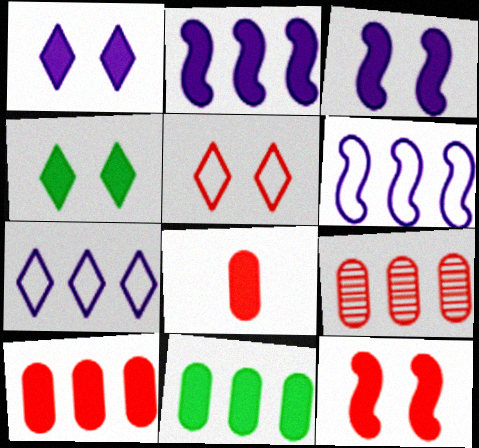[[2, 4, 8]]